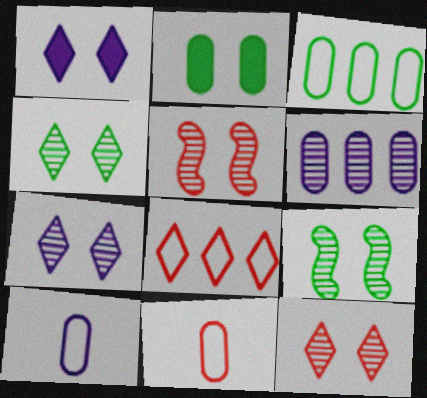[[2, 6, 11], 
[4, 7, 12]]